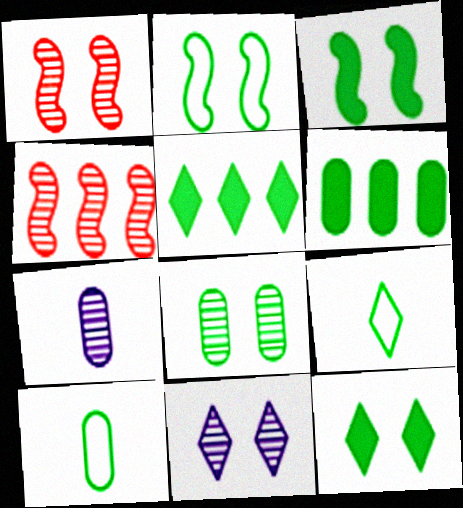[[1, 8, 11], 
[2, 8, 12], 
[6, 8, 10]]